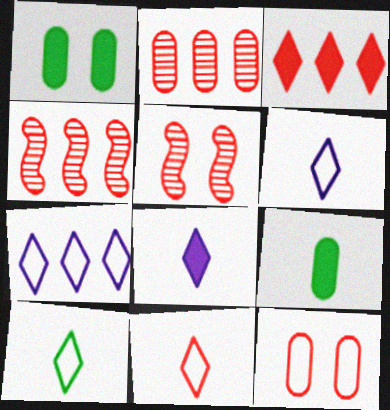[[1, 4, 6], 
[5, 7, 9], 
[6, 10, 11]]